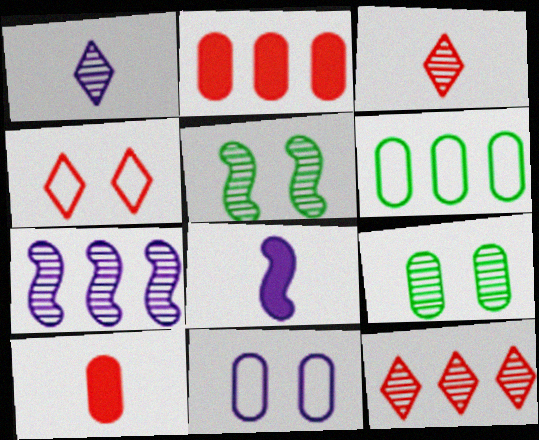[[3, 7, 9]]